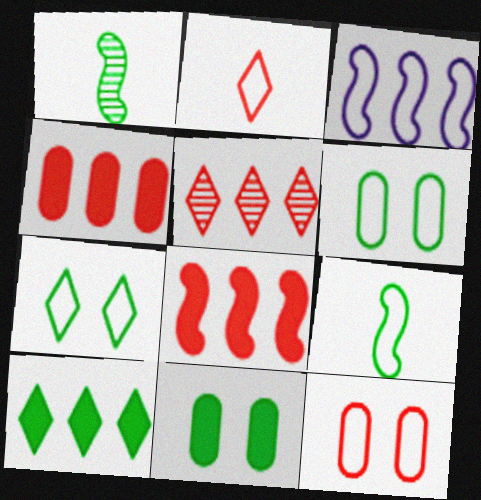[[1, 6, 10], 
[2, 3, 6]]